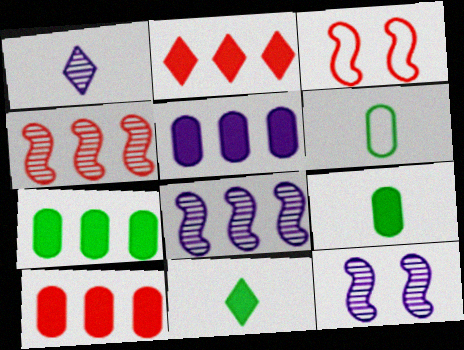[[1, 3, 7], 
[2, 6, 12], 
[5, 7, 10]]